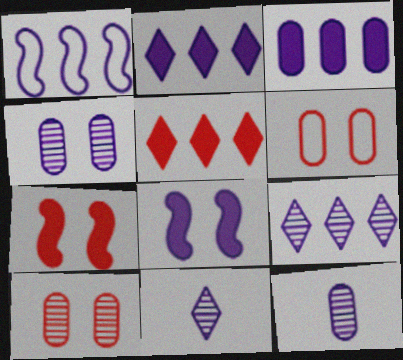[[1, 3, 9]]